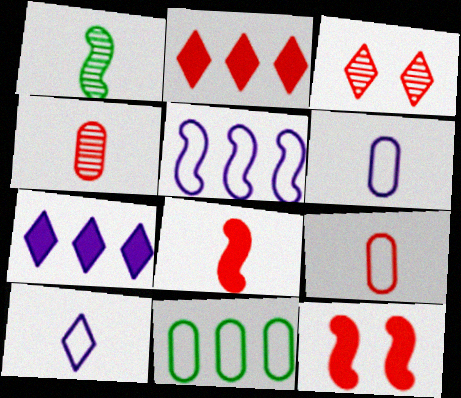[[1, 5, 12]]